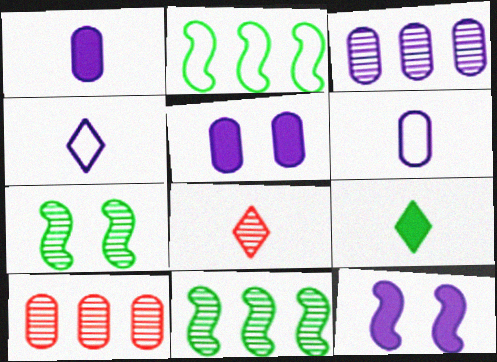[[2, 5, 8], 
[3, 4, 12], 
[3, 5, 6], 
[3, 7, 8], 
[4, 8, 9]]